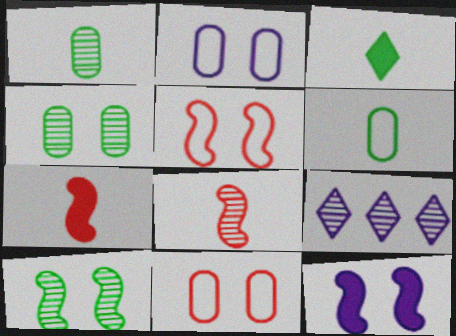[[4, 8, 9], 
[5, 10, 12]]